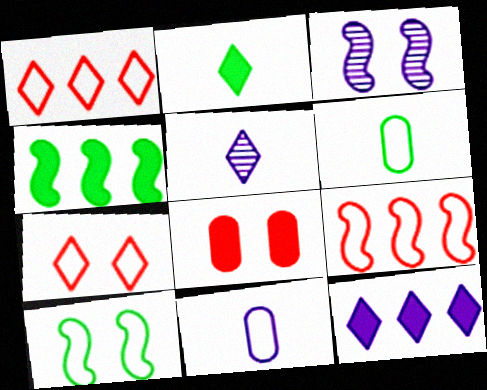[[1, 10, 11], 
[3, 11, 12]]